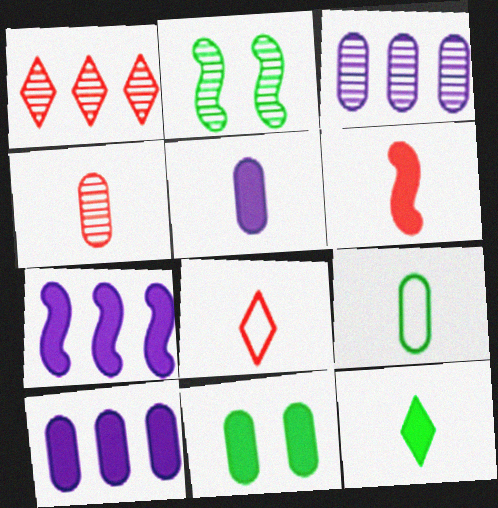[[2, 8, 10], 
[4, 5, 9], 
[4, 6, 8], 
[5, 6, 12]]